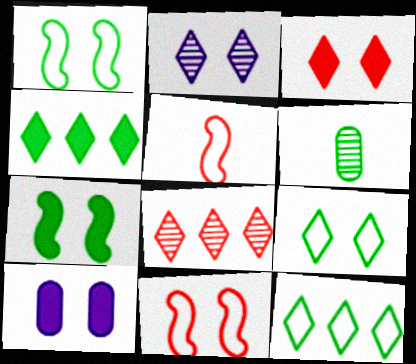[[1, 4, 6], 
[2, 3, 9], 
[3, 7, 10], 
[6, 7, 12]]